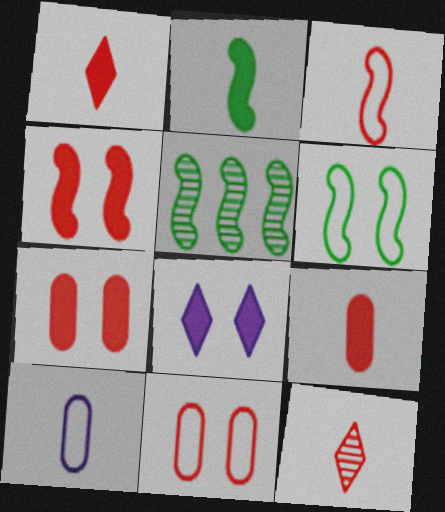[[2, 5, 6], 
[2, 10, 12], 
[3, 9, 12]]